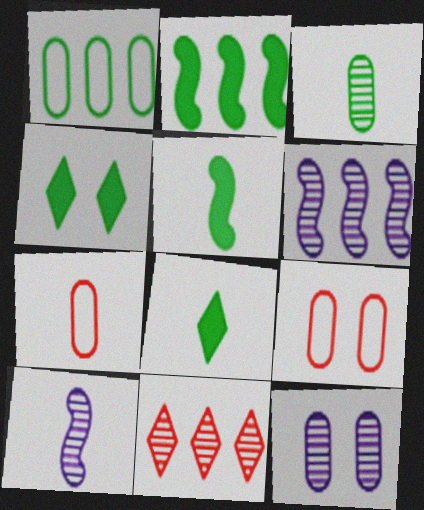[[4, 6, 7], 
[6, 8, 9], 
[7, 8, 10]]